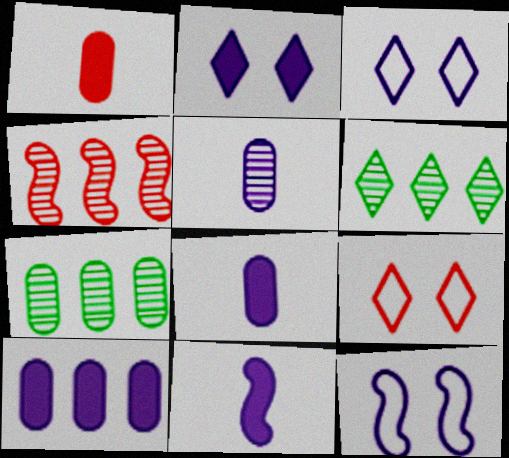[[1, 4, 9], 
[1, 6, 12], 
[2, 10, 11], 
[7, 9, 11]]